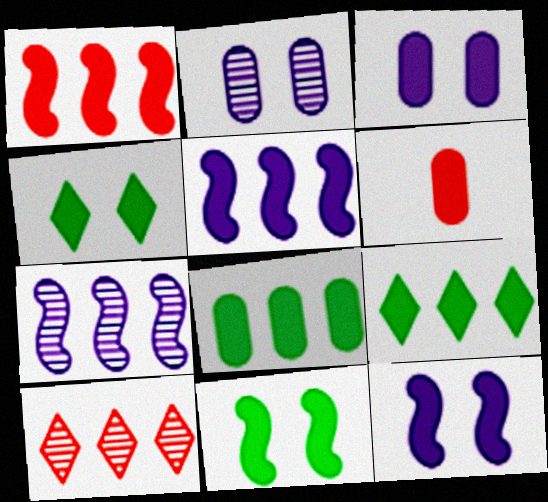[[3, 6, 8], 
[4, 5, 6], 
[6, 9, 12]]